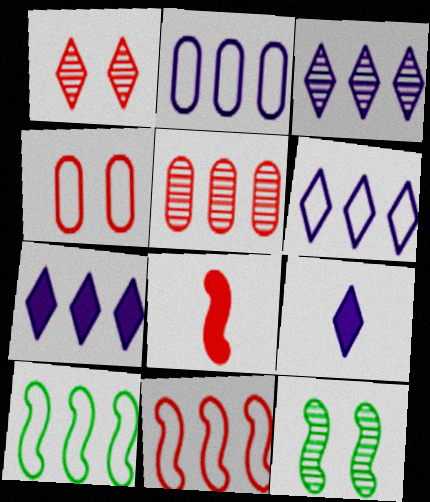[[3, 6, 7], 
[5, 7, 10]]